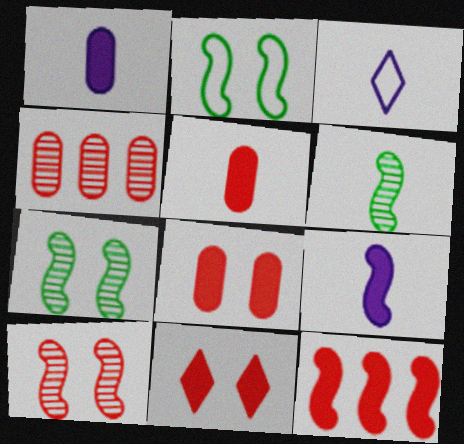[[3, 5, 6], 
[5, 11, 12]]